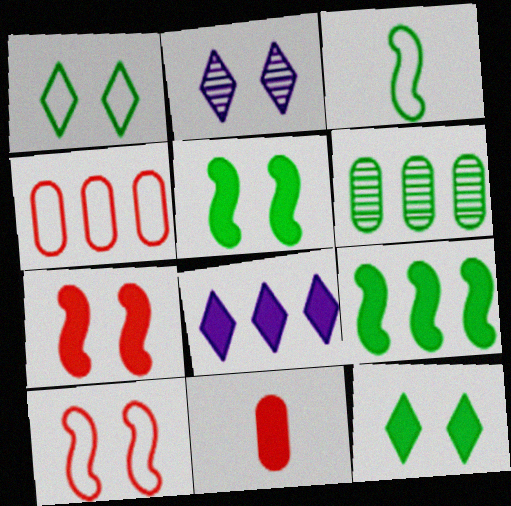[[3, 6, 12], 
[5, 8, 11]]